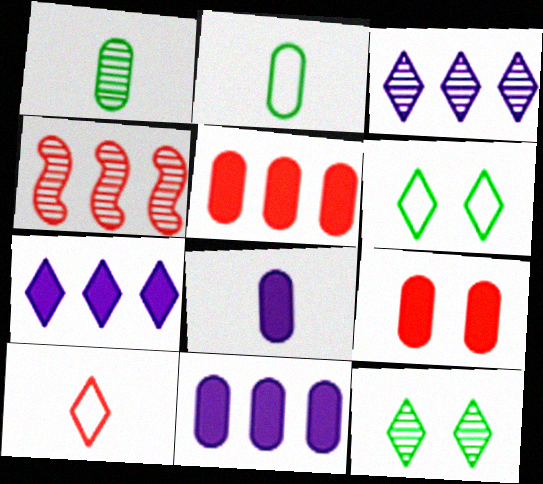[[4, 6, 8], 
[4, 9, 10], 
[7, 10, 12]]